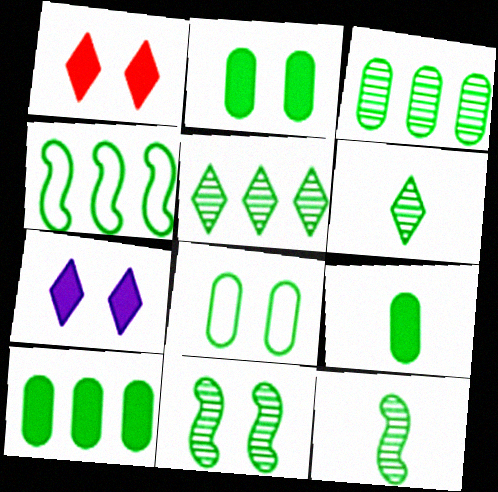[[2, 4, 6], 
[2, 9, 10], 
[3, 6, 11], 
[3, 8, 9], 
[4, 5, 10]]